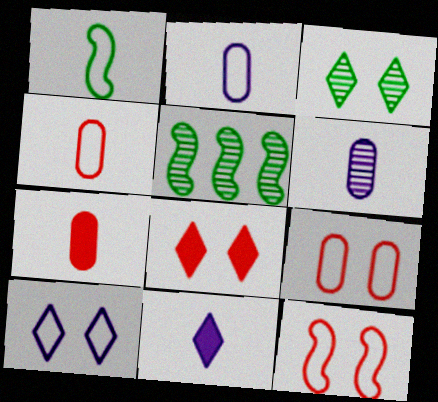[[2, 5, 8], 
[3, 8, 10], 
[5, 7, 10], 
[5, 9, 11]]